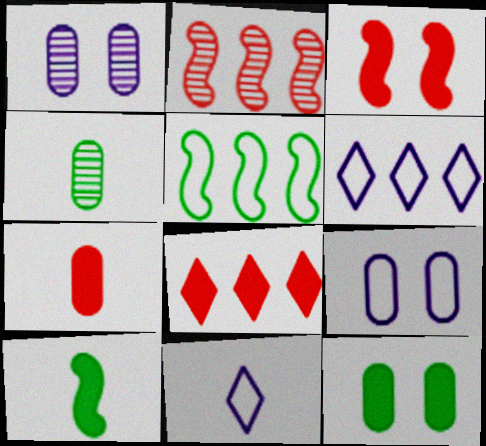[[2, 11, 12], 
[3, 4, 6], 
[3, 7, 8]]